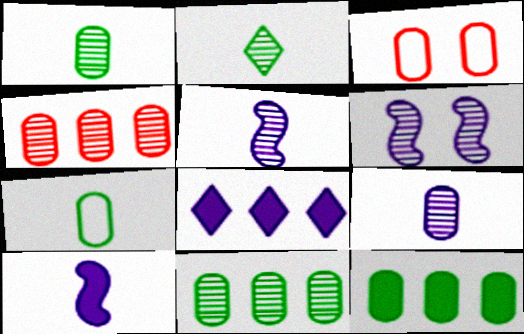[[2, 4, 6], 
[3, 9, 12]]